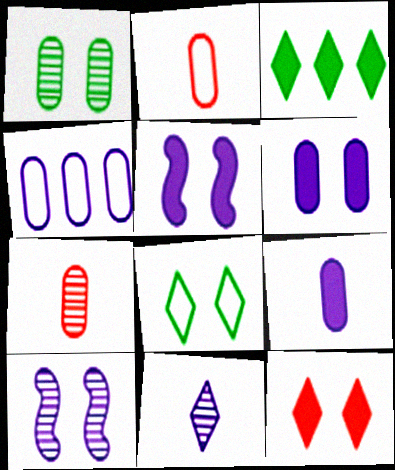[[2, 3, 10], 
[4, 5, 11]]